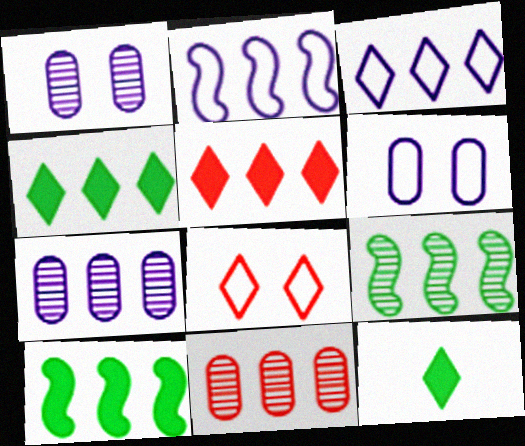[[2, 4, 11], 
[3, 10, 11]]